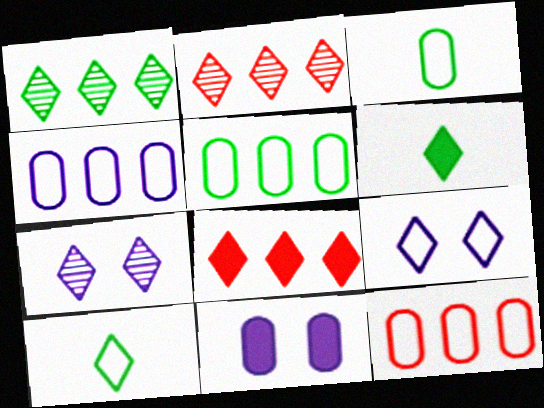[[2, 6, 9], 
[4, 5, 12], 
[7, 8, 10]]